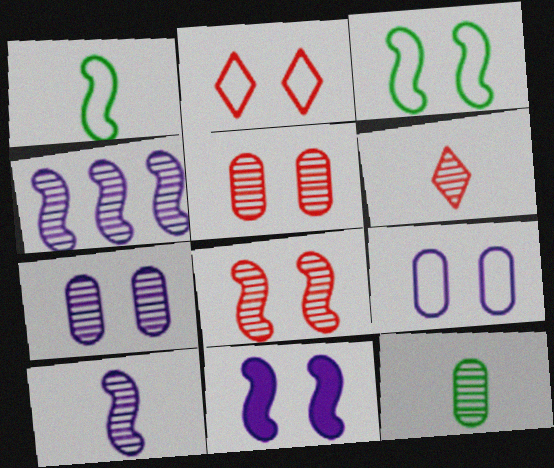[[2, 3, 9], 
[3, 8, 11], 
[6, 10, 12]]